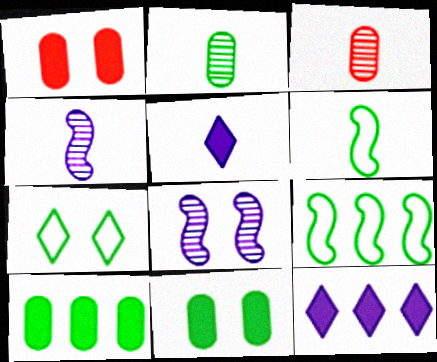[[1, 7, 8], 
[3, 5, 6]]